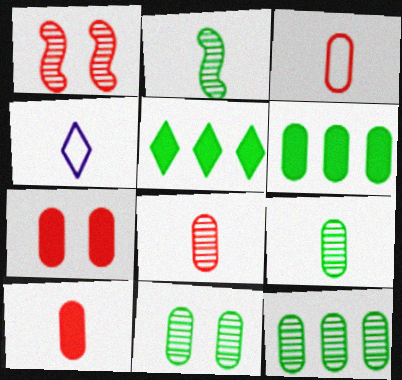[[1, 4, 6], 
[2, 4, 10], 
[3, 8, 10], 
[9, 11, 12]]